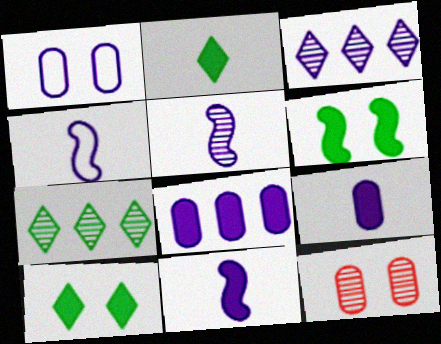[[1, 3, 11], 
[4, 5, 11], 
[5, 7, 12]]